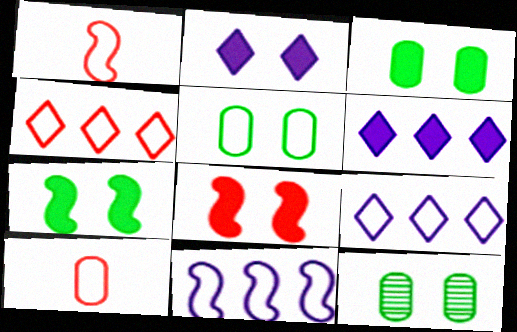[[1, 5, 9], 
[1, 6, 12], 
[2, 3, 8], 
[3, 5, 12]]